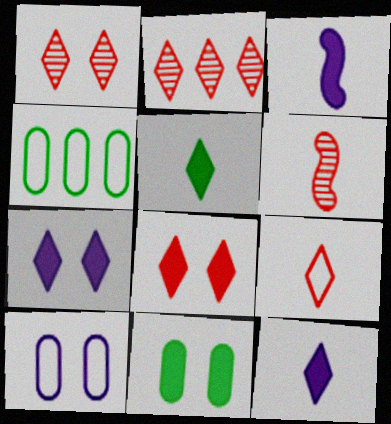[[1, 3, 4], 
[2, 8, 9], 
[4, 6, 7]]